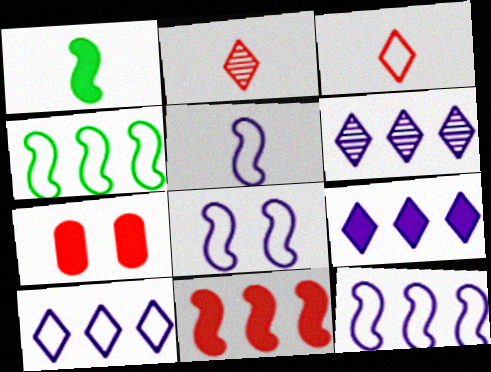[[1, 7, 9], 
[5, 8, 12], 
[6, 9, 10]]